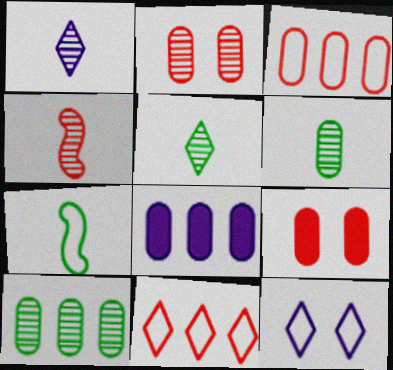[[1, 4, 6], 
[3, 7, 12], 
[3, 8, 10], 
[4, 9, 11]]